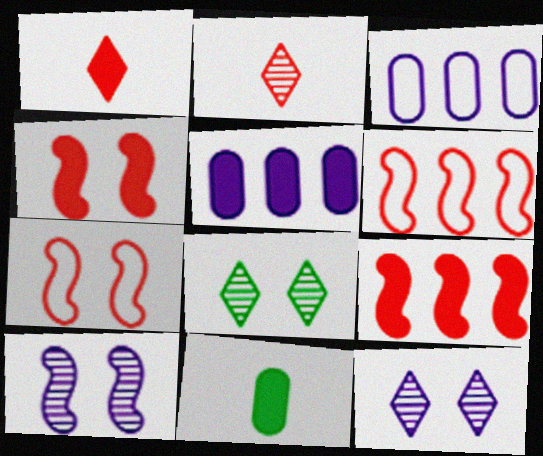[[6, 11, 12]]